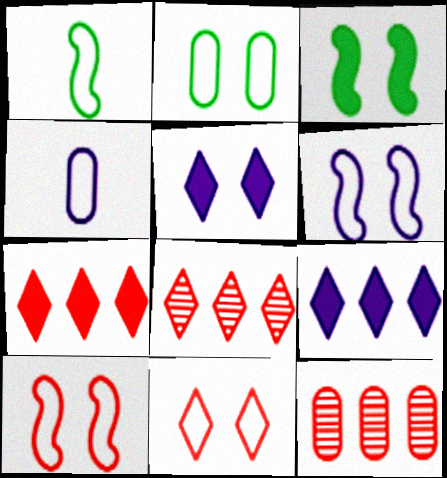[[1, 5, 12], 
[2, 6, 11], 
[3, 4, 8]]